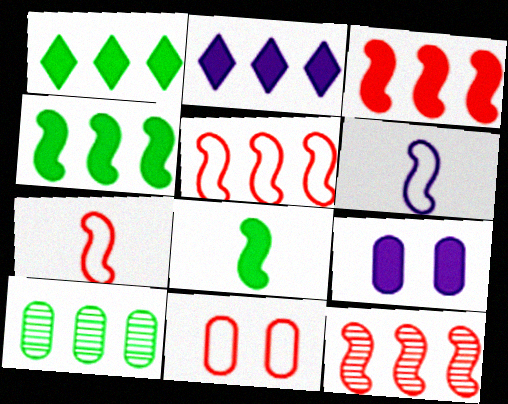[[2, 5, 10], 
[3, 5, 12]]